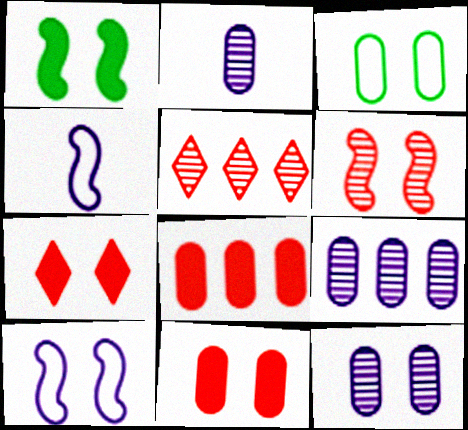[[1, 6, 10], 
[2, 3, 8], 
[2, 9, 12], 
[3, 11, 12]]